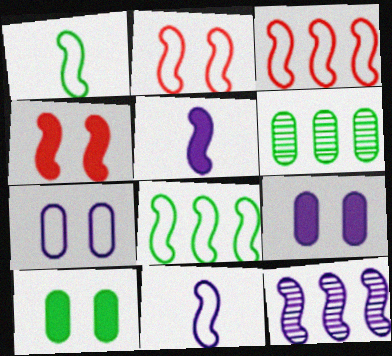[[1, 4, 12], 
[2, 8, 11]]